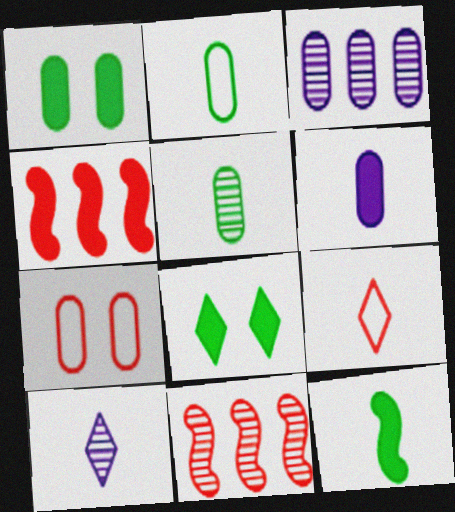[[4, 6, 8]]